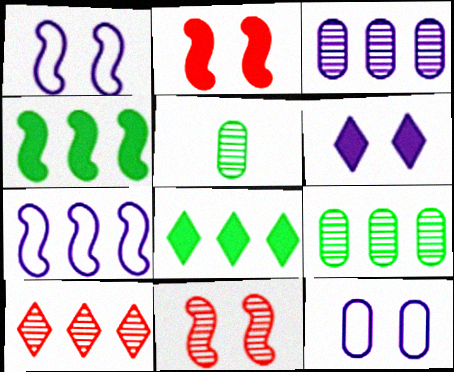[]